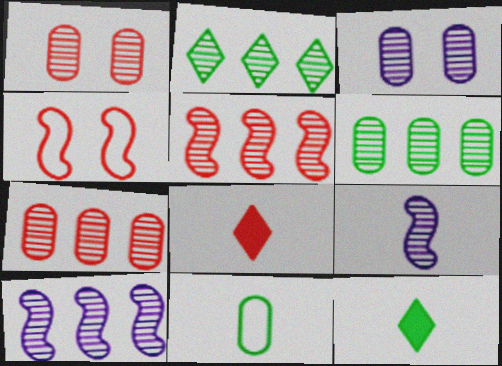[[1, 2, 9], 
[2, 7, 10], 
[4, 7, 8], 
[8, 9, 11]]